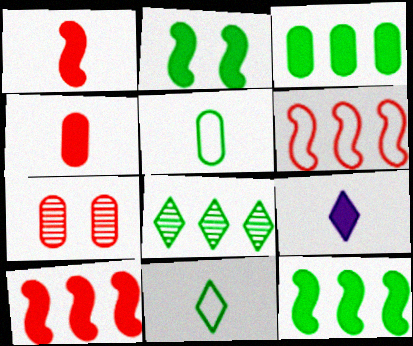[[2, 5, 8]]